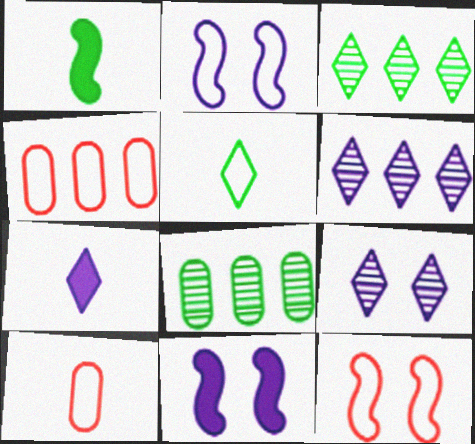[[1, 4, 9], 
[2, 4, 5], 
[3, 10, 11], 
[7, 8, 12]]